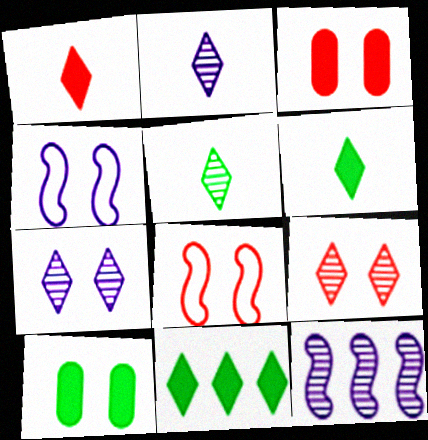[[3, 8, 9], 
[4, 9, 10], 
[7, 8, 10]]